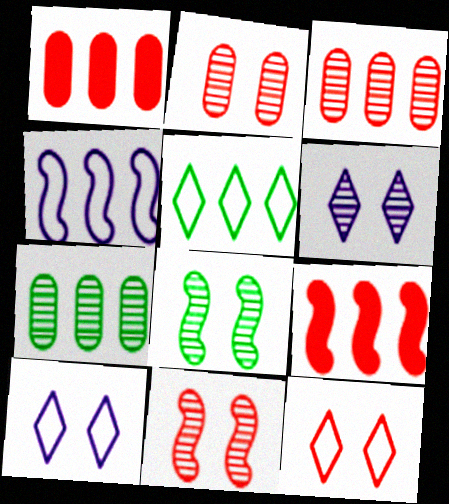[[2, 6, 8]]